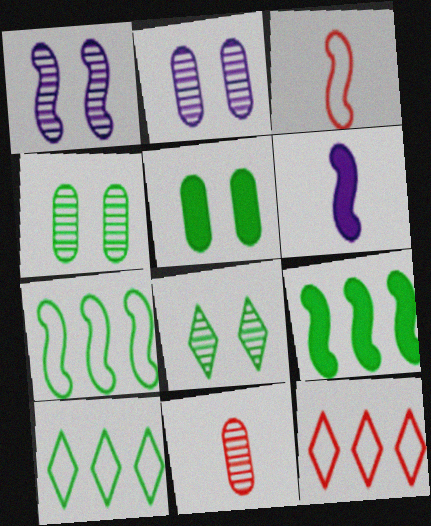[[1, 3, 9], 
[4, 6, 12]]